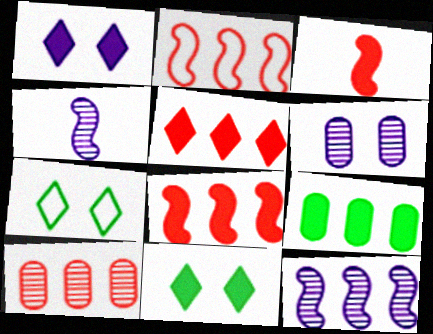[[1, 3, 9], 
[2, 5, 10]]